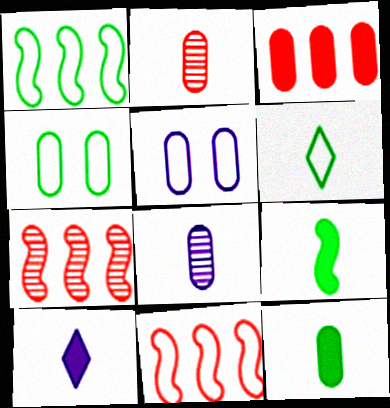[[1, 4, 6], 
[3, 4, 8], 
[4, 7, 10], 
[5, 6, 11]]